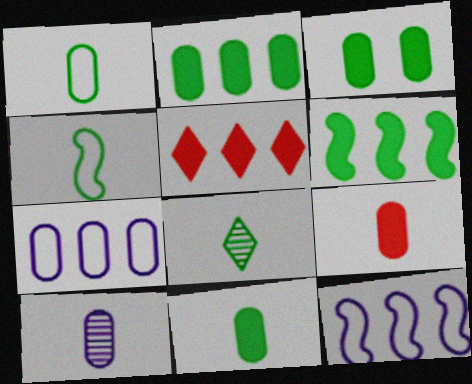[[1, 9, 10], 
[2, 3, 11], 
[4, 8, 11]]